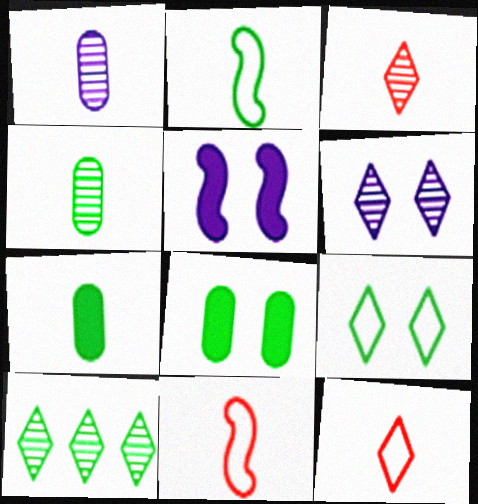[[2, 8, 10], 
[3, 6, 10]]